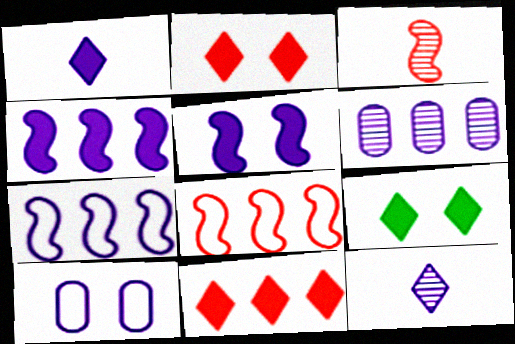[[1, 9, 11], 
[4, 10, 12]]